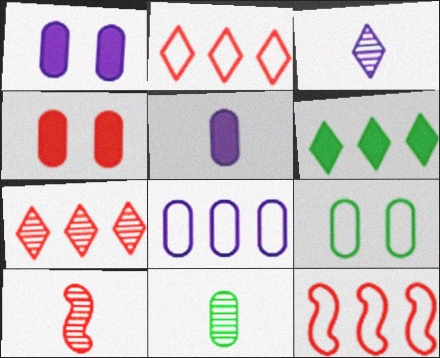[[2, 4, 10], 
[3, 10, 11], 
[4, 8, 11]]